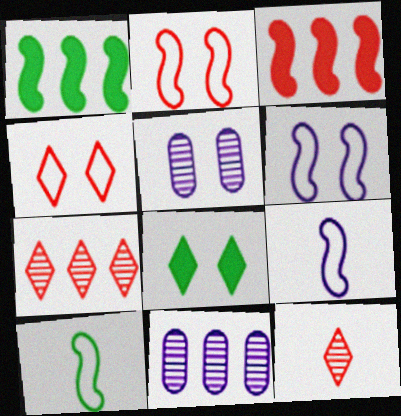[[2, 5, 8]]